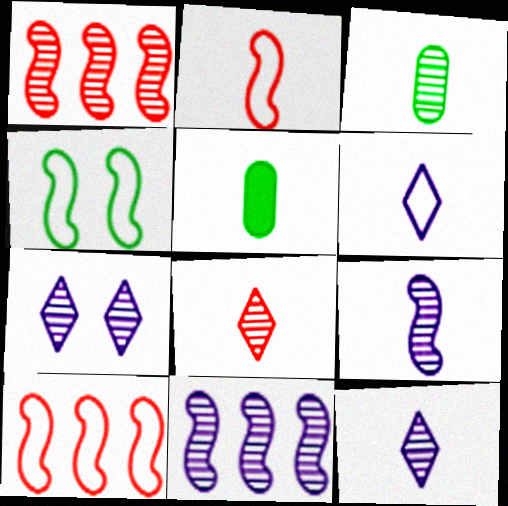[[1, 3, 7], 
[2, 5, 12], 
[3, 8, 9], 
[5, 7, 10]]